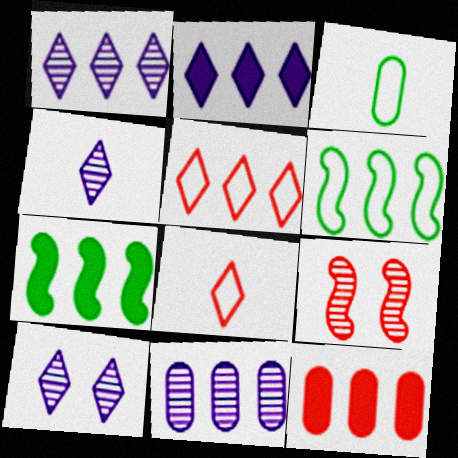[[1, 4, 10], 
[1, 6, 12], 
[2, 3, 9], 
[2, 7, 12], 
[5, 7, 11], 
[8, 9, 12]]